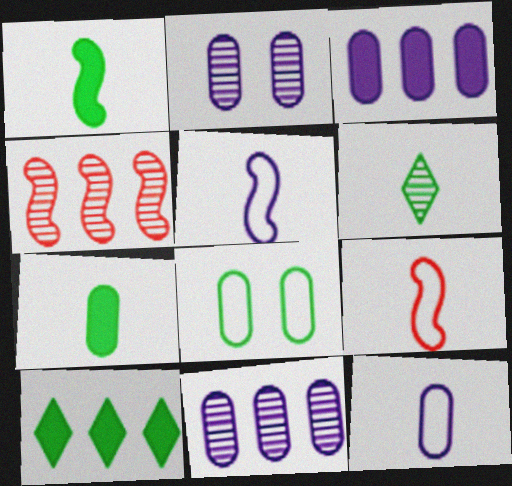[[2, 3, 12], 
[2, 4, 6], 
[2, 9, 10]]